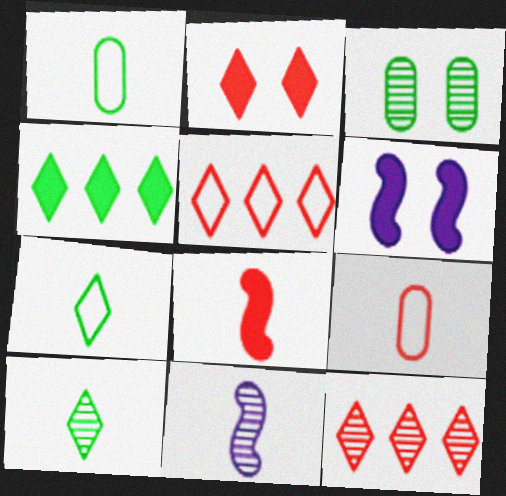[[1, 6, 12], 
[3, 11, 12]]